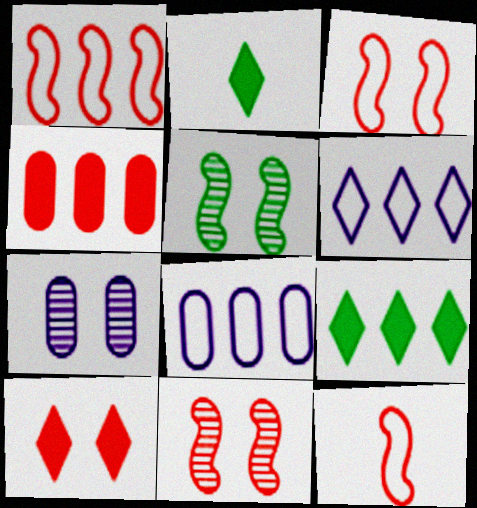[[1, 2, 7], 
[1, 3, 12], 
[2, 8, 11], 
[7, 9, 12]]